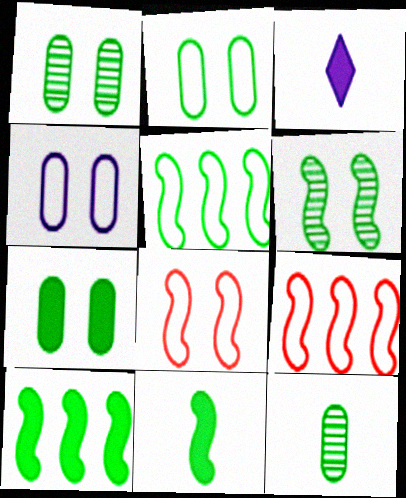[[1, 2, 7], 
[1, 3, 9], 
[5, 6, 11]]